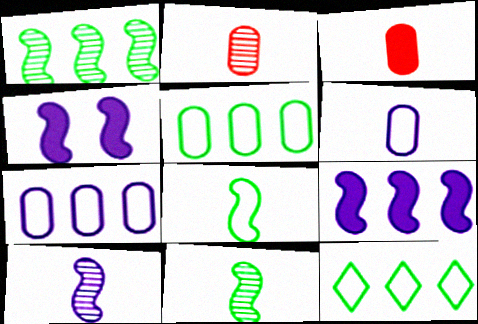[[2, 4, 12]]